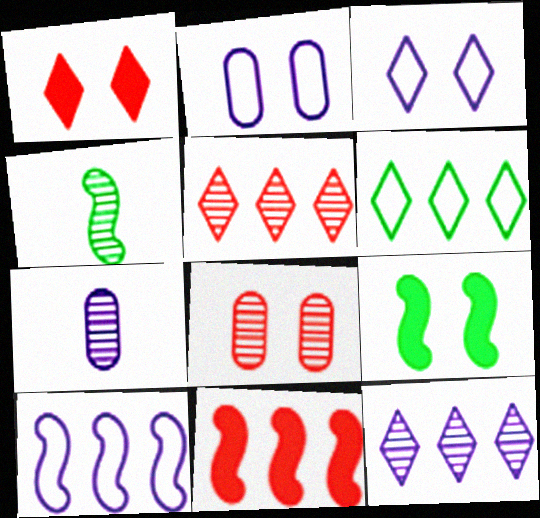[[3, 8, 9], 
[4, 8, 12]]